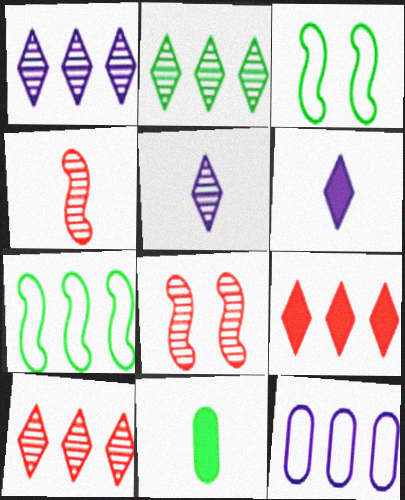[[1, 2, 10], 
[2, 3, 11]]